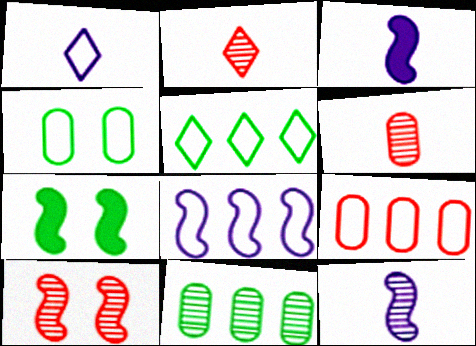[[5, 8, 9]]